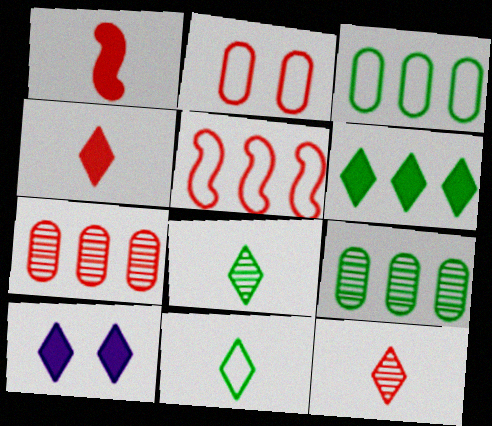[[4, 6, 10]]